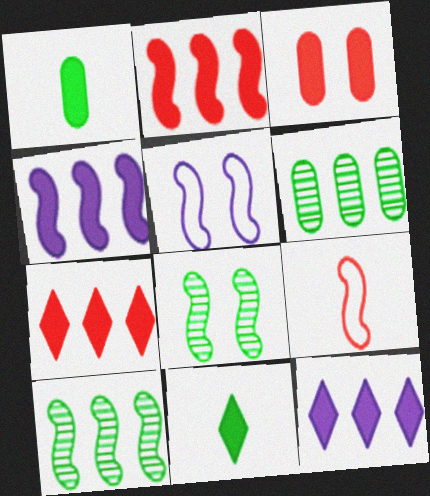[[3, 4, 11], 
[4, 8, 9]]